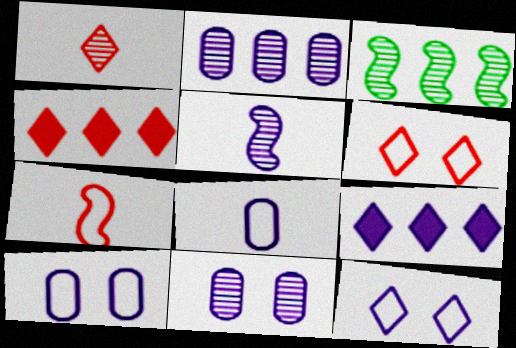[[1, 3, 11], 
[1, 4, 6], 
[5, 9, 10]]